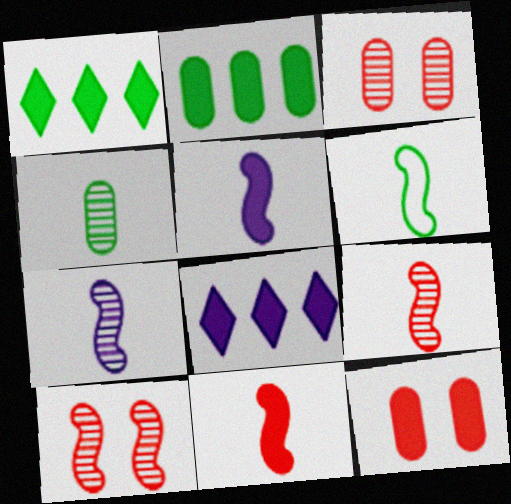[[1, 5, 12], 
[3, 6, 8], 
[5, 6, 9], 
[6, 7, 11]]